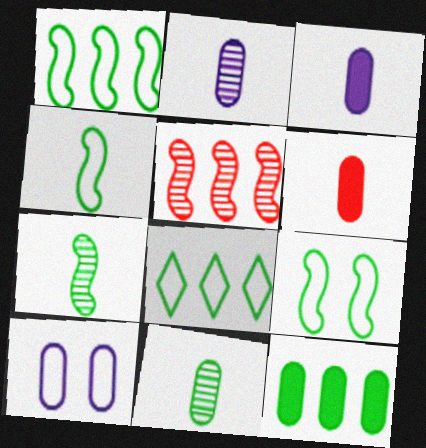[[1, 4, 9]]